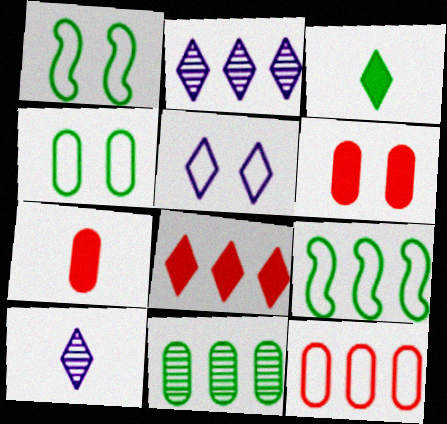[[1, 2, 7], 
[1, 3, 11], 
[6, 9, 10]]